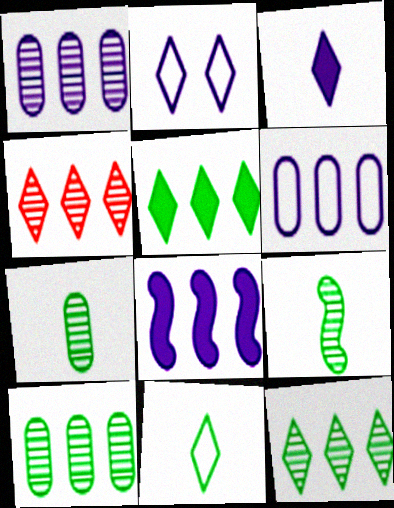[]